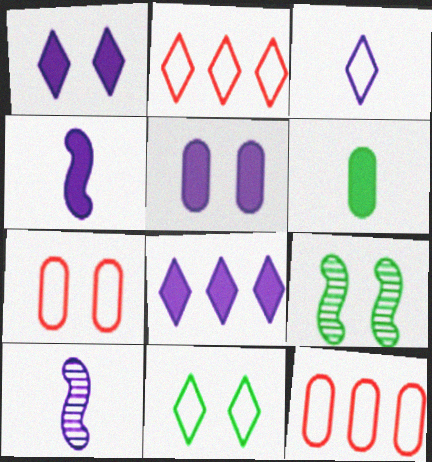[[1, 7, 9], 
[2, 3, 11], 
[4, 5, 8]]